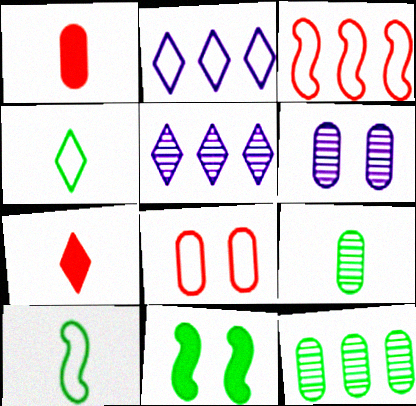[[2, 8, 10], 
[4, 11, 12]]